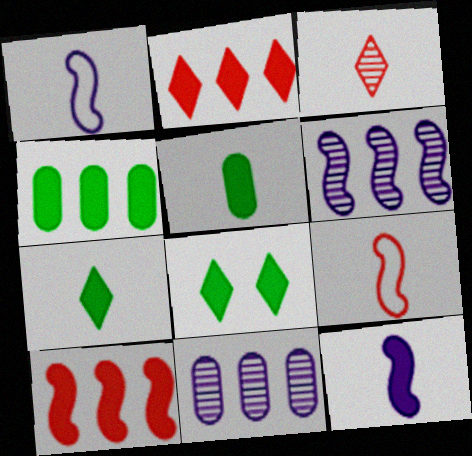[[1, 3, 5], 
[8, 9, 11]]